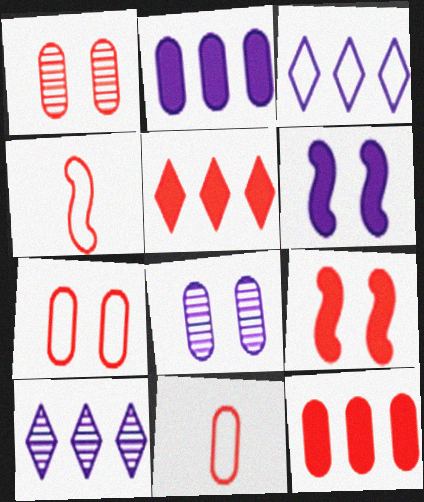[[1, 4, 5], 
[1, 11, 12]]